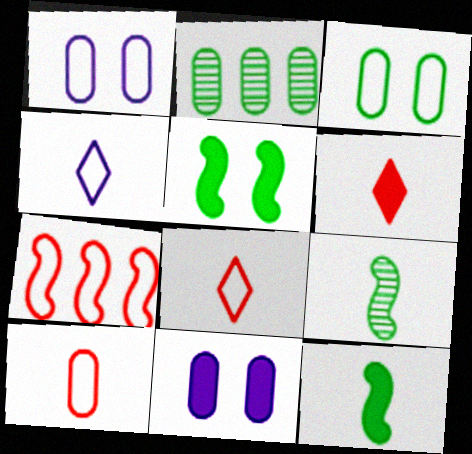[[2, 10, 11], 
[3, 4, 7]]